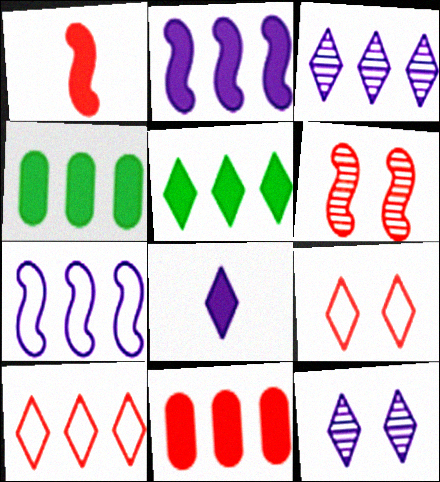[[2, 5, 11], 
[3, 5, 10]]